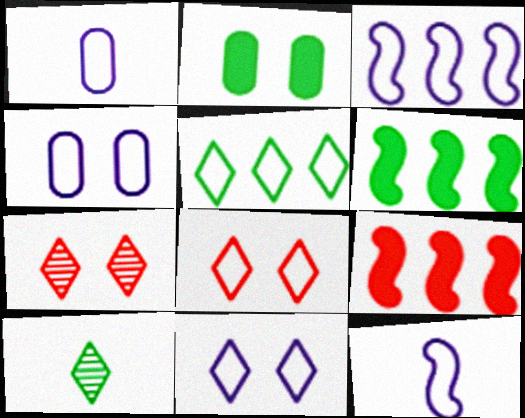[[1, 3, 11], 
[1, 6, 7], 
[4, 9, 10]]